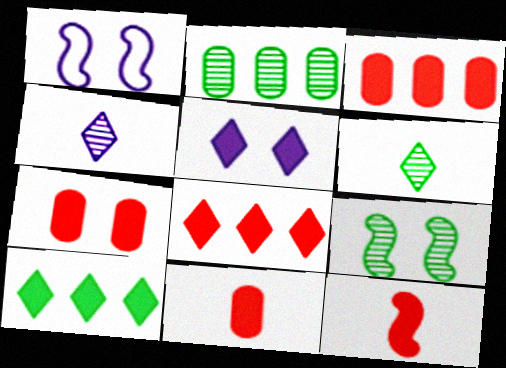[[1, 3, 6], 
[2, 6, 9], 
[3, 7, 11], 
[7, 8, 12]]